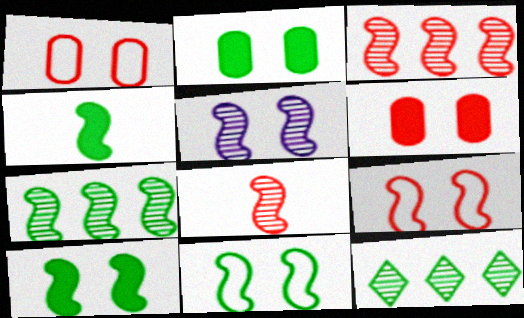[[4, 7, 11], 
[5, 7, 8], 
[5, 9, 10]]